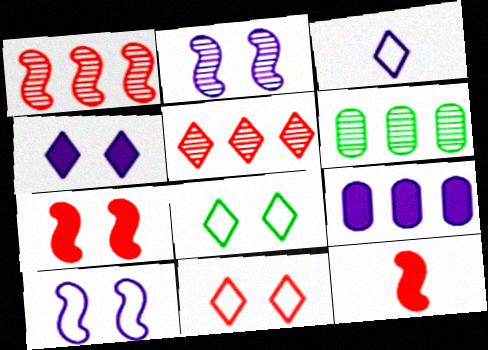[[2, 3, 9], 
[3, 6, 7]]